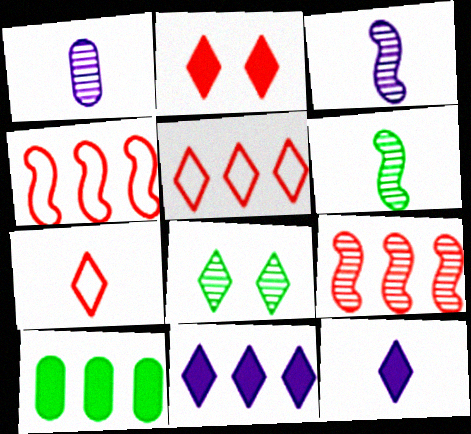[[1, 8, 9], 
[5, 8, 12], 
[7, 8, 11]]